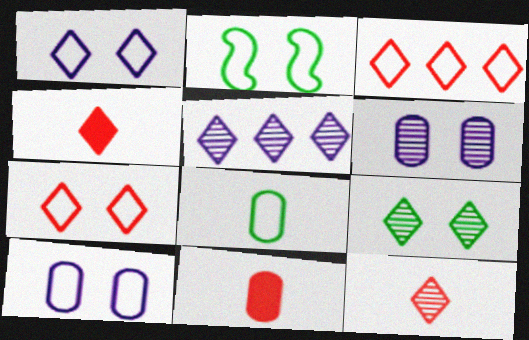[[2, 5, 11], 
[2, 7, 10], 
[5, 9, 12]]